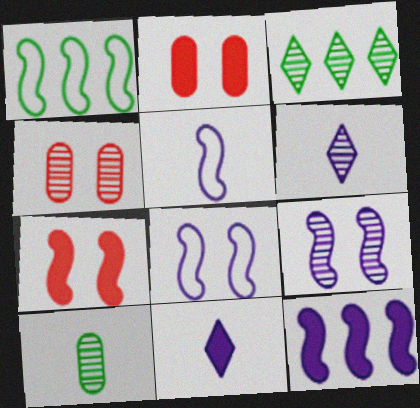[[1, 2, 6], 
[1, 4, 11], 
[2, 3, 5], 
[5, 9, 12]]